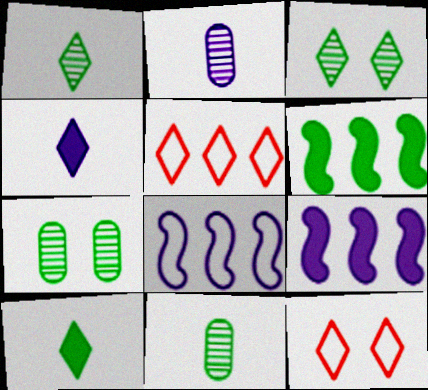[[2, 6, 12], 
[3, 4, 5], 
[9, 11, 12]]